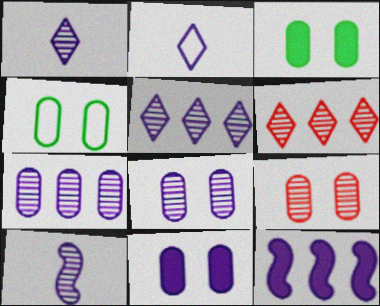[[2, 8, 12], 
[4, 9, 11], 
[5, 8, 10]]